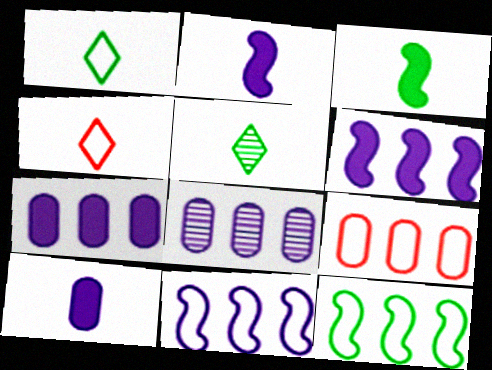[]